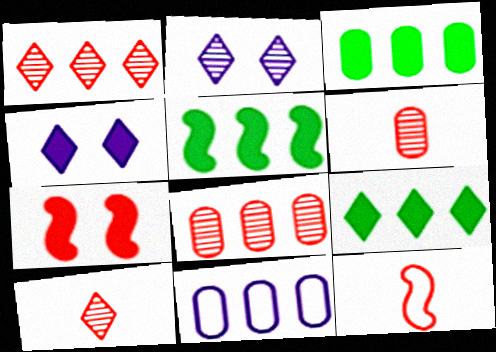[[1, 5, 11], 
[2, 3, 12], 
[3, 5, 9], 
[3, 8, 11]]